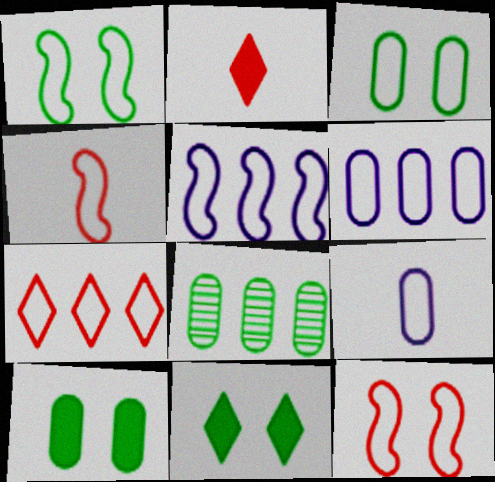[[1, 4, 5], 
[1, 7, 9]]